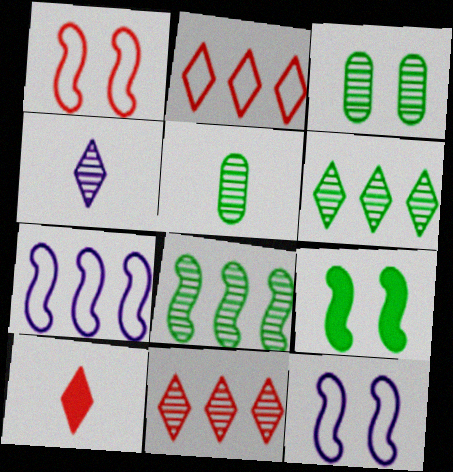[[3, 7, 10]]